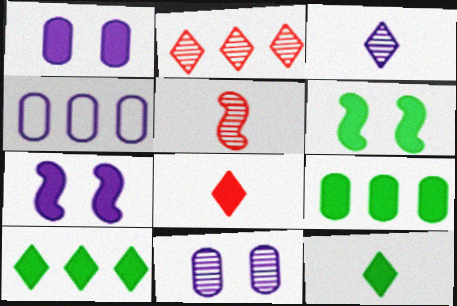[[3, 4, 7], 
[6, 9, 12], 
[7, 8, 9]]